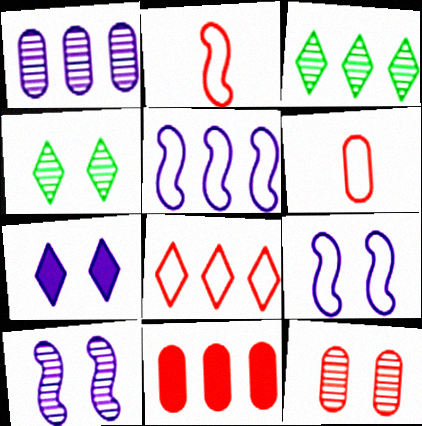[[3, 5, 11], 
[4, 10, 12], 
[6, 11, 12]]